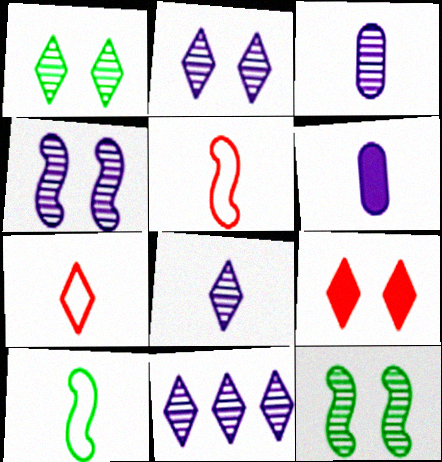[[2, 8, 11], 
[3, 4, 11]]